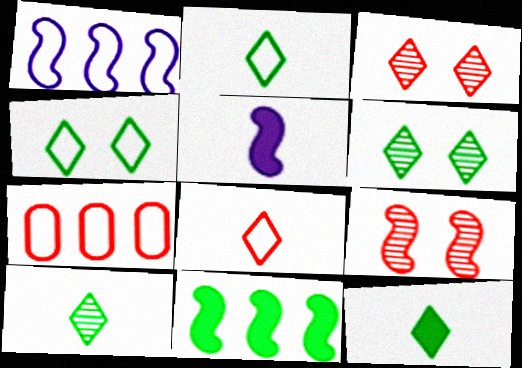[[2, 10, 12], 
[5, 6, 7]]